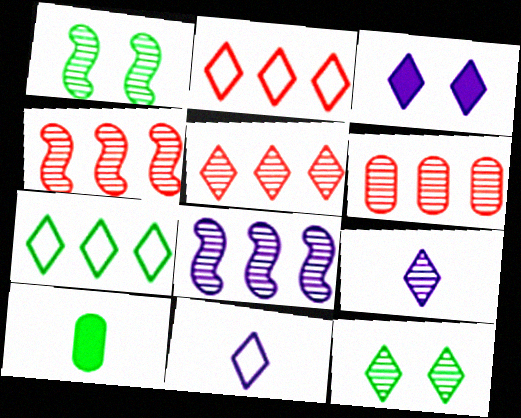[[1, 6, 9], 
[1, 7, 10], 
[4, 5, 6], 
[5, 9, 12]]